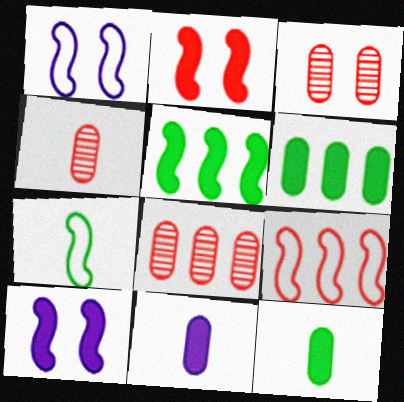[[1, 7, 9], 
[3, 4, 8]]